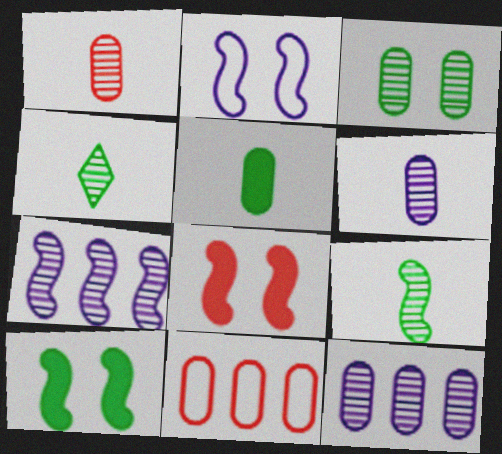[[1, 3, 12]]